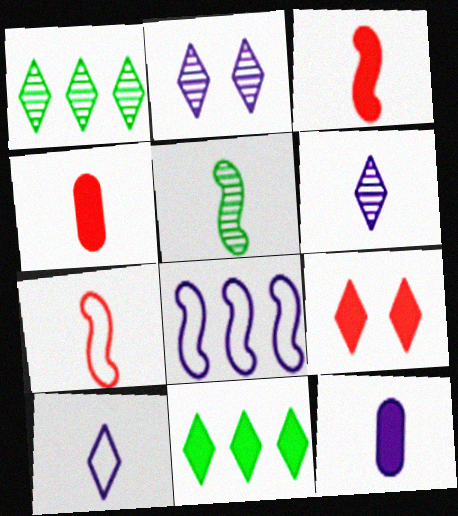[[1, 9, 10], 
[2, 8, 12], 
[4, 5, 10]]